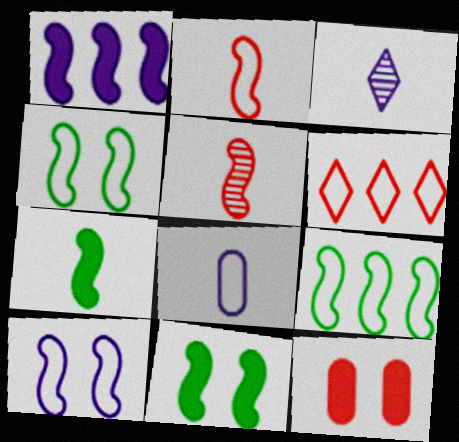[[1, 4, 5], 
[2, 9, 10], 
[3, 9, 12], 
[4, 6, 8], 
[5, 6, 12]]